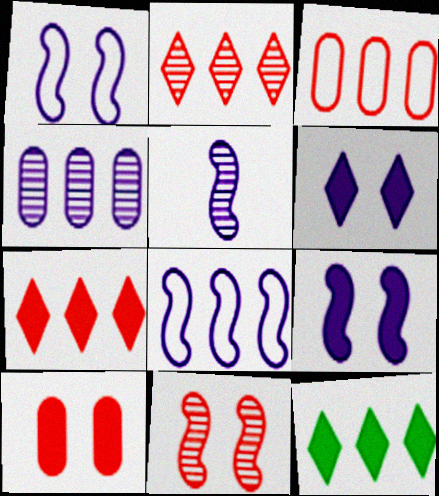[[5, 8, 9]]